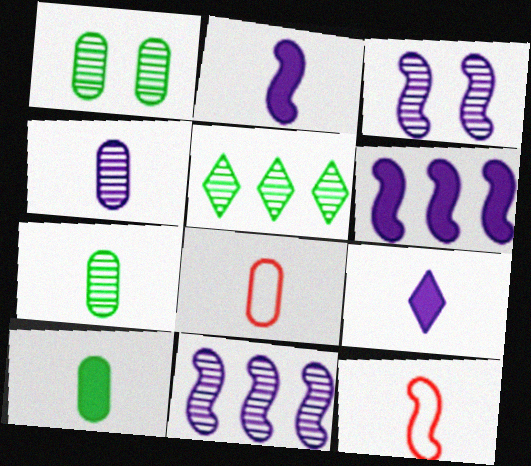[[4, 8, 10], 
[7, 9, 12]]